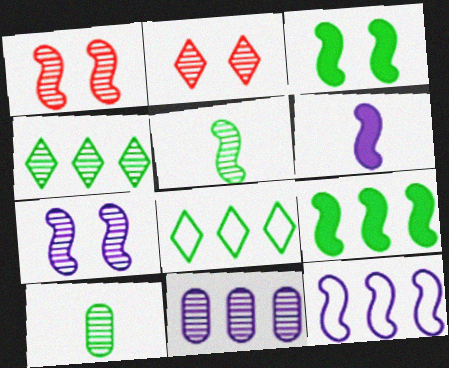[[2, 5, 11], 
[3, 8, 10], 
[6, 7, 12]]